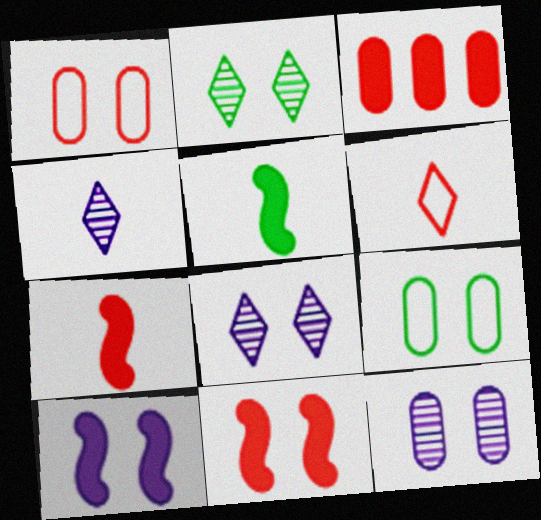[[1, 2, 10], 
[8, 9, 11]]